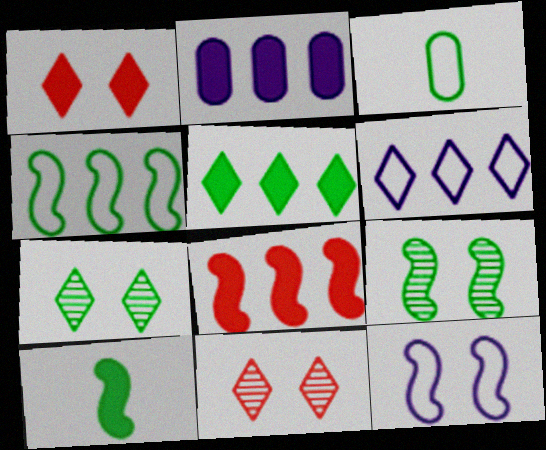[[1, 2, 10], 
[2, 5, 8], 
[3, 5, 9], 
[4, 9, 10]]